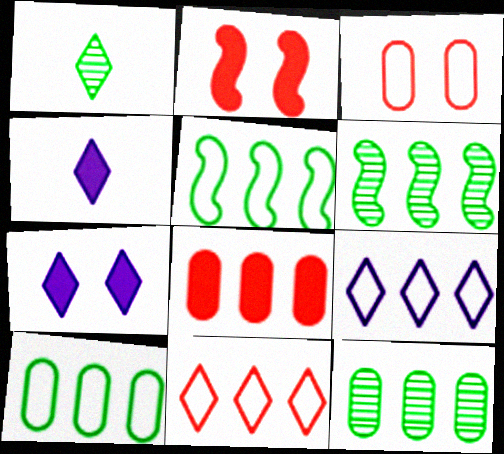[[1, 7, 11], 
[3, 4, 6], 
[6, 8, 9]]